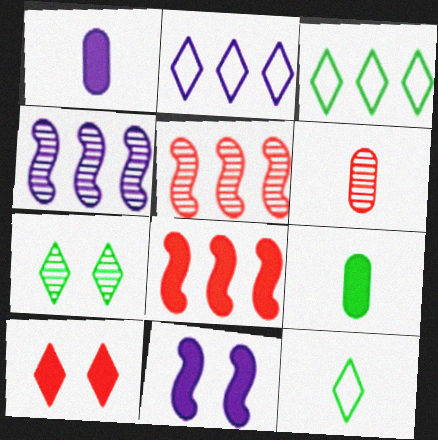[[3, 6, 11], 
[4, 6, 7]]